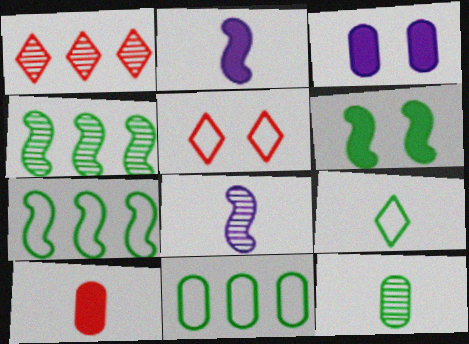[[8, 9, 10]]